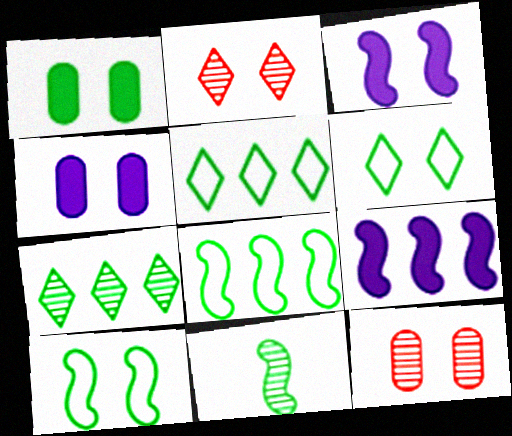[[1, 5, 11], 
[2, 4, 10], 
[3, 6, 12]]